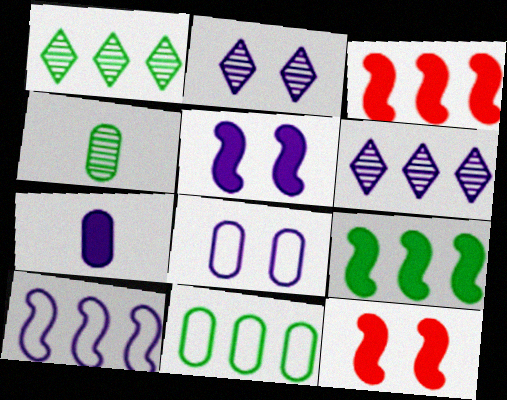[[1, 9, 11], 
[2, 5, 8], 
[2, 7, 10], 
[3, 6, 11]]